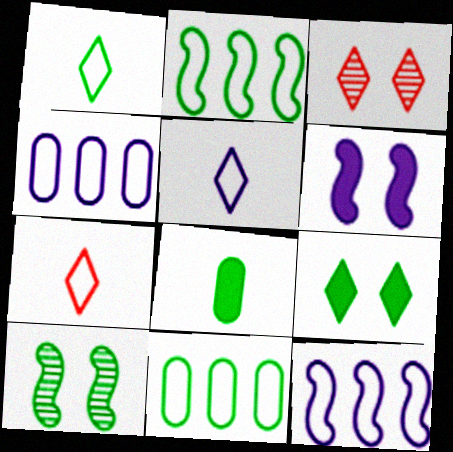[[1, 5, 7], 
[3, 8, 12]]